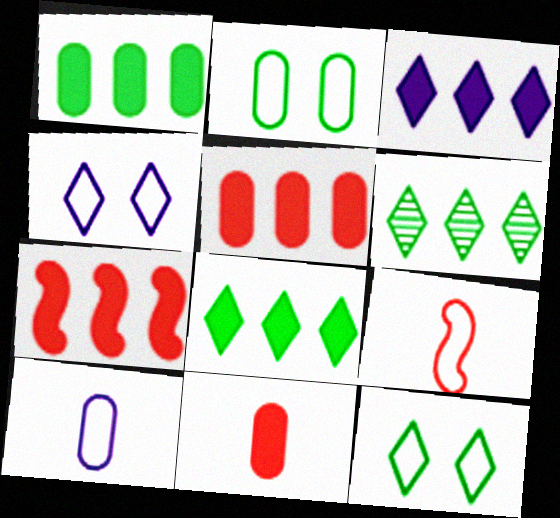[[1, 3, 7]]